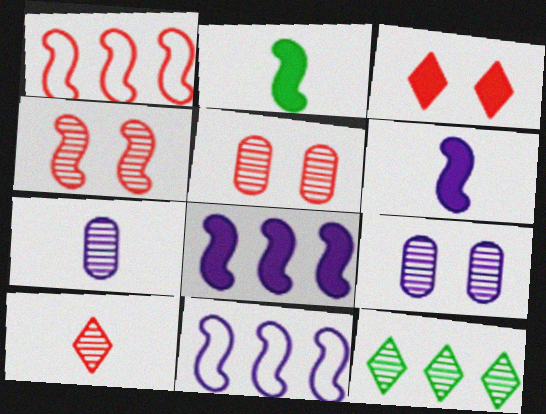[[2, 4, 11], 
[4, 7, 12]]